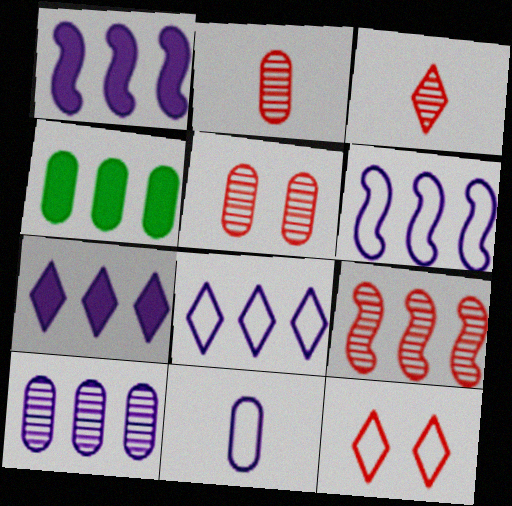[[1, 8, 10], 
[3, 5, 9], 
[4, 5, 11], 
[4, 8, 9], 
[6, 7, 10]]